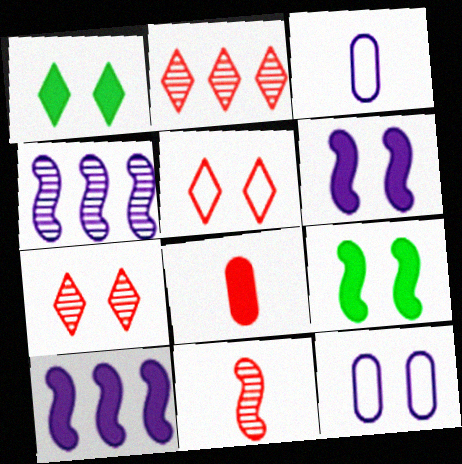[[1, 8, 10], 
[2, 3, 9], 
[7, 9, 12]]